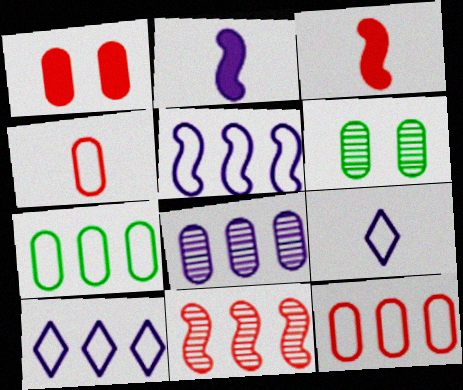[[3, 6, 10]]